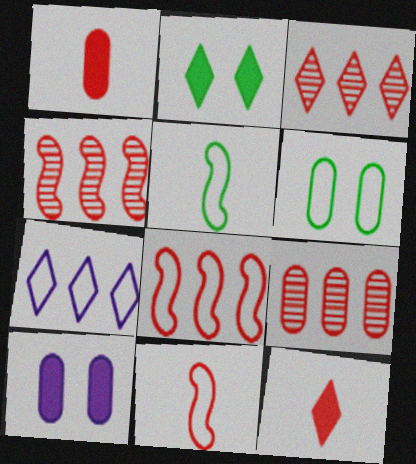[[3, 4, 9], 
[3, 5, 10], 
[6, 7, 11]]